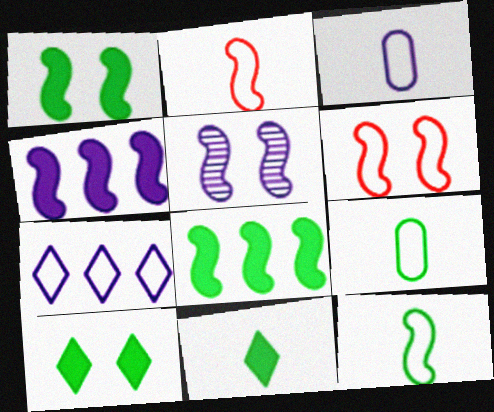[[1, 5, 6], 
[2, 5, 8], 
[6, 7, 9]]